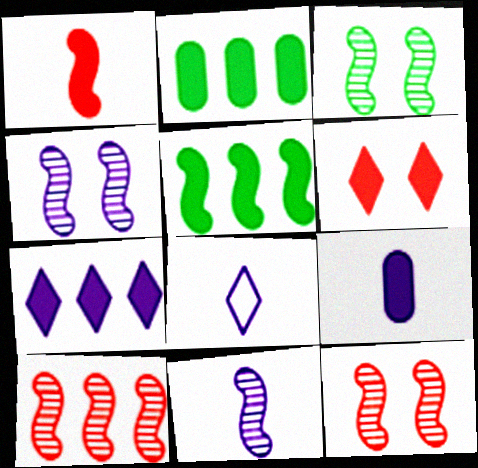[[2, 8, 12], 
[3, 4, 12], 
[3, 10, 11], 
[5, 6, 9], 
[8, 9, 11]]